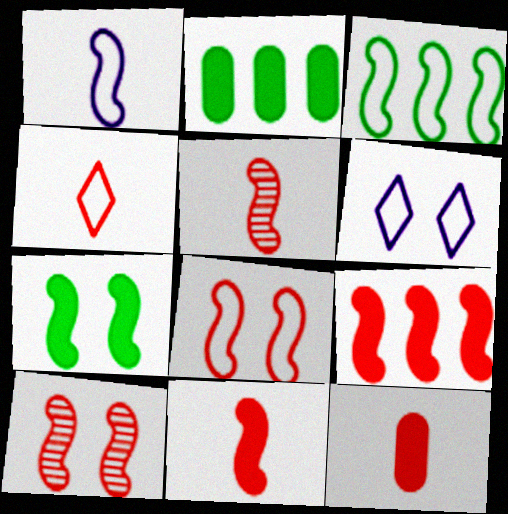[[1, 3, 8], 
[2, 5, 6], 
[4, 5, 12], 
[5, 8, 9]]